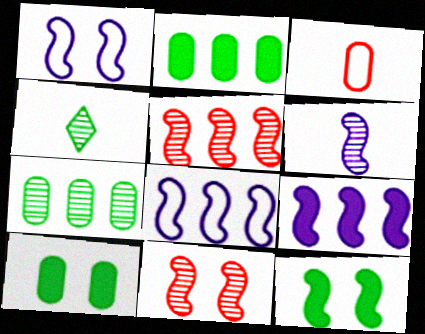[[1, 6, 9], 
[1, 11, 12]]